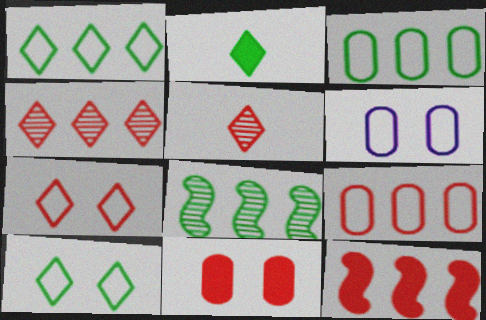[[4, 9, 12]]